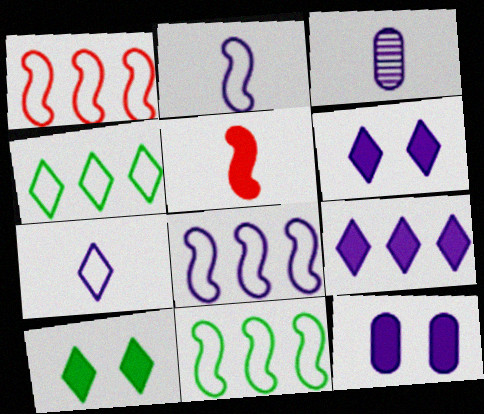[[1, 3, 10], 
[1, 8, 11], 
[3, 6, 8]]